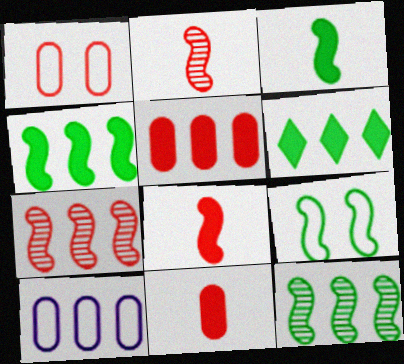[[3, 9, 12], 
[6, 7, 10]]